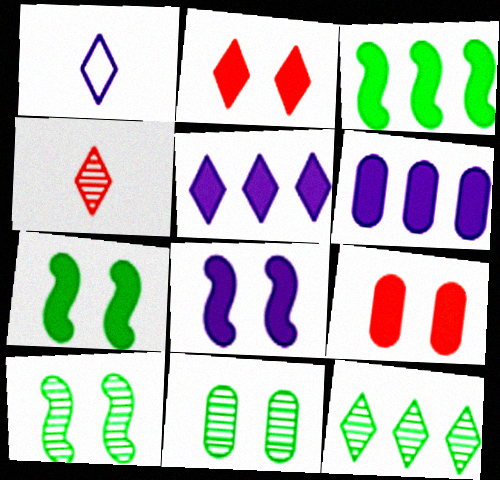[[1, 2, 12]]